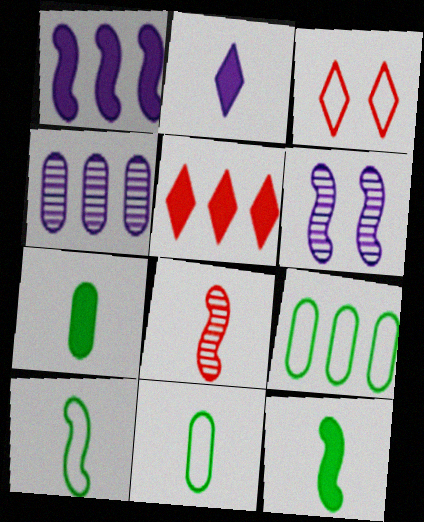[[2, 8, 11], 
[3, 4, 12], 
[5, 6, 11]]